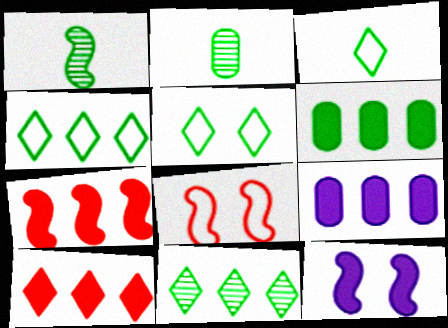[[1, 5, 6], 
[3, 4, 5]]